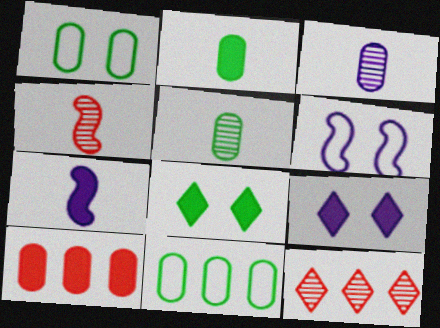[[1, 3, 10], 
[1, 7, 12], 
[2, 6, 12], 
[4, 9, 11], 
[7, 8, 10]]